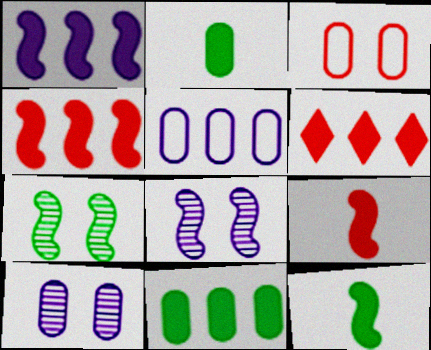[[1, 6, 11]]